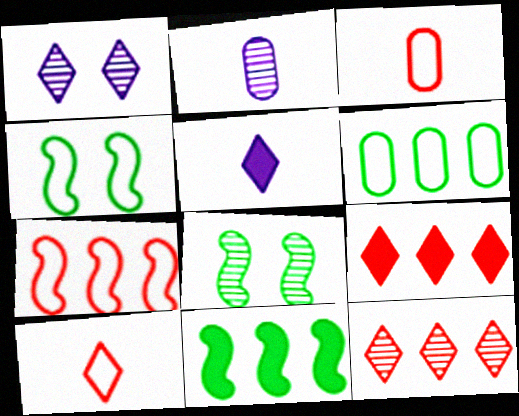[[1, 3, 11], 
[2, 4, 9], 
[2, 8, 12]]